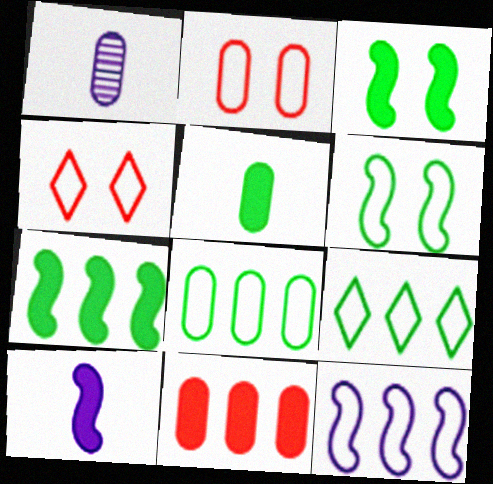[[1, 4, 7]]